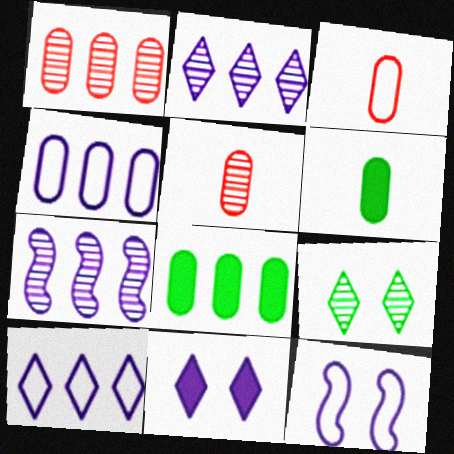[[1, 4, 8], 
[5, 7, 9]]